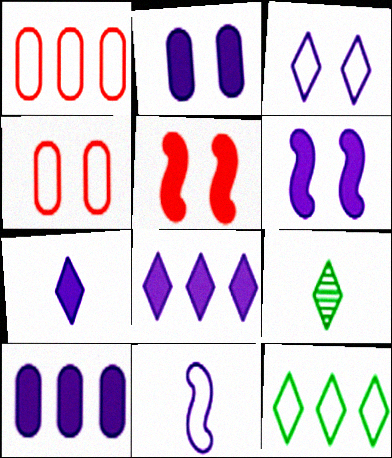[[1, 6, 9], 
[4, 11, 12], 
[6, 7, 10]]